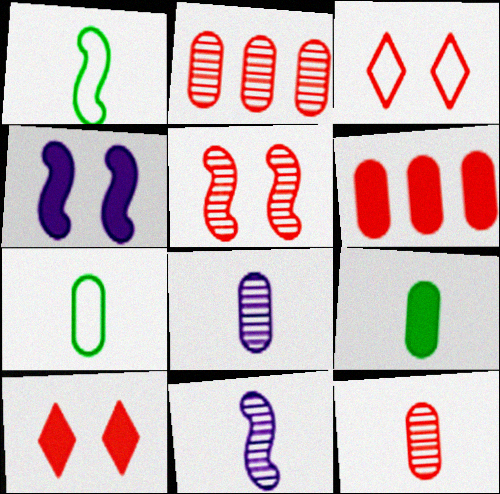[]